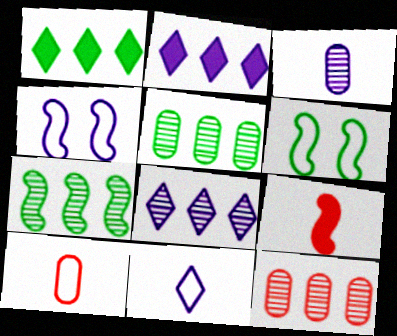[[2, 3, 4], 
[4, 7, 9], 
[7, 8, 12]]